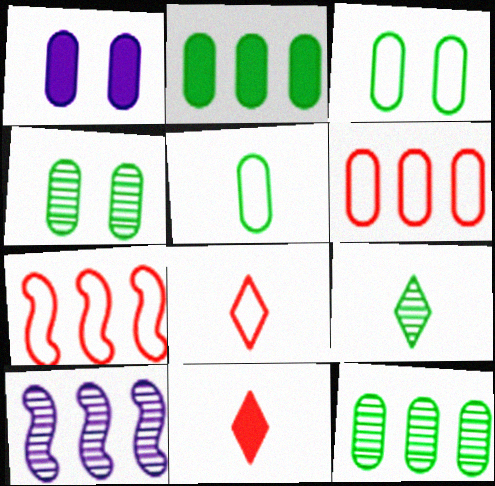[[1, 7, 9], 
[2, 4, 5], 
[3, 10, 11]]